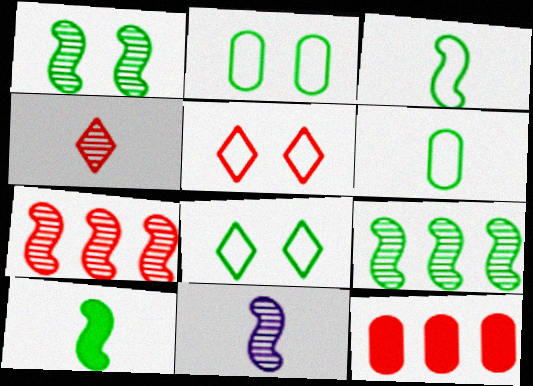[[1, 7, 11], 
[8, 11, 12]]